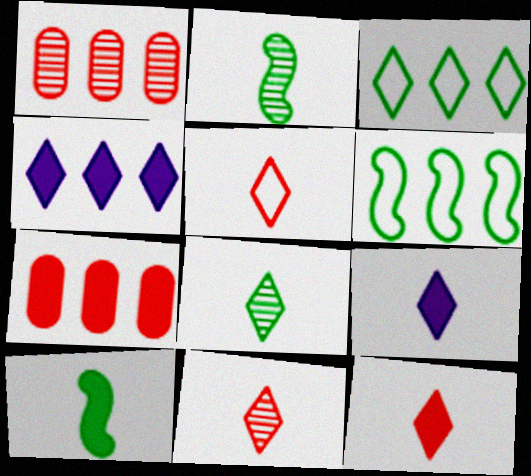[[1, 4, 6], 
[5, 8, 9], 
[5, 11, 12]]